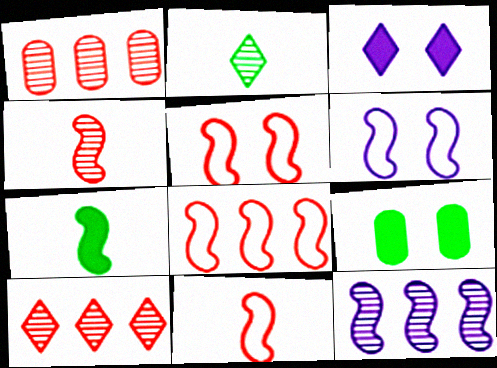[[5, 7, 12], 
[5, 8, 11]]